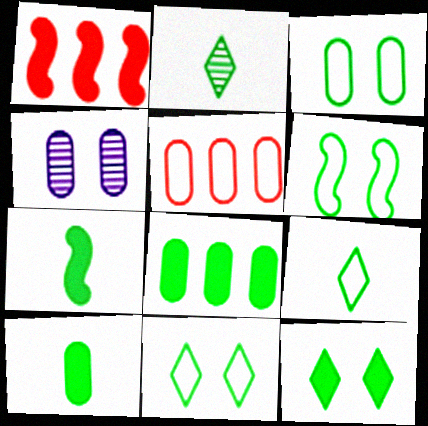[[1, 4, 9], 
[2, 6, 8], 
[3, 6, 11], 
[4, 5, 10], 
[7, 8, 12]]